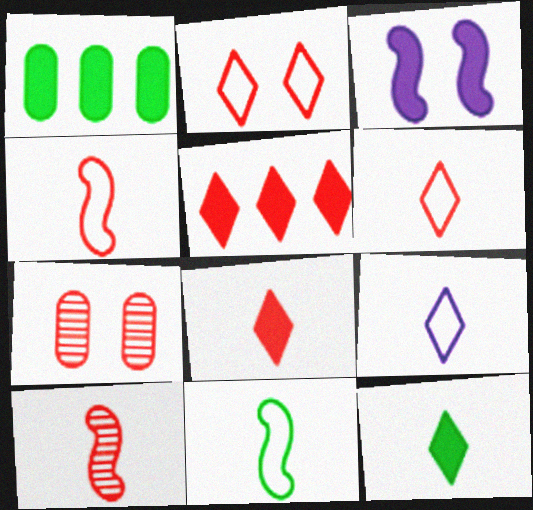[[1, 3, 8], 
[4, 5, 7]]